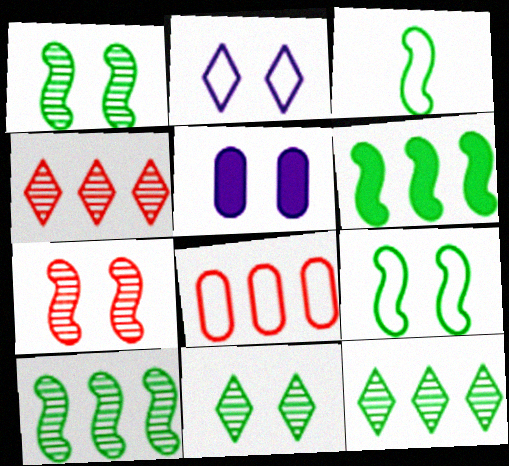[[1, 3, 6], 
[2, 3, 8], 
[3, 4, 5]]